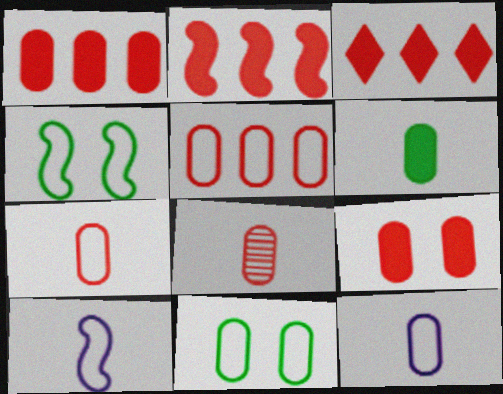[[1, 2, 3], 
[5, 8, 9], 
[5, 11, 12], 
[6, 8, 12]]